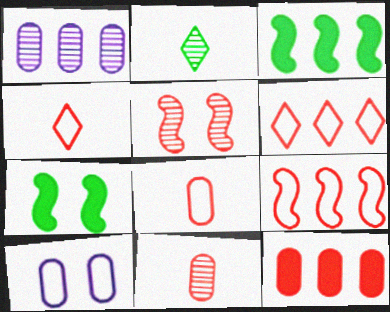[[1, 2, 5], 
[1, 3, 6], 
[1, 4, 7], 
[4, 5, 12]]